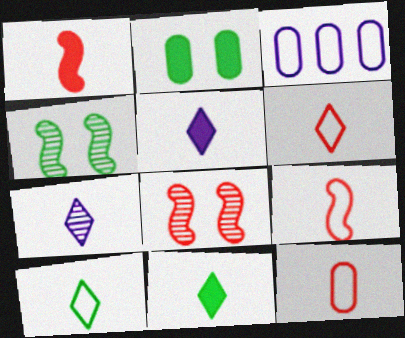[[3, 8, 11], 
[6, 7, 11], 
[6, 9, 12]]